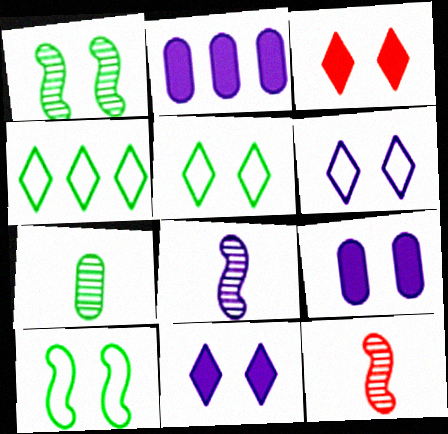[[2, 5, 12], 
[2, 6, 8], 
[4, 9, 12]]